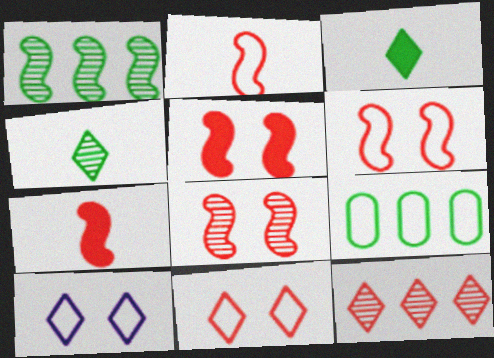[[2, 9, 10], 
[3, 10, 12], 
[5, 6, 8]]